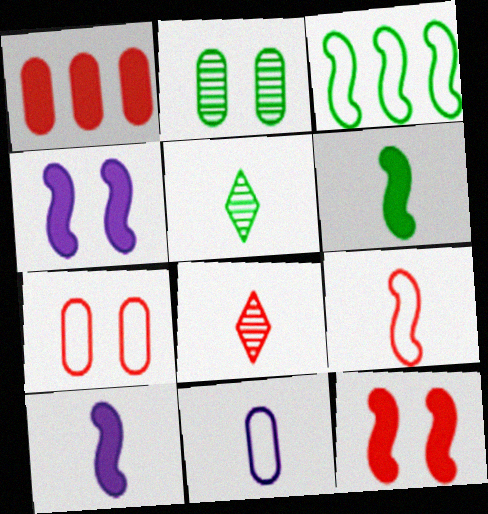[[1, 2, 11], 
[6, 8, 11]]